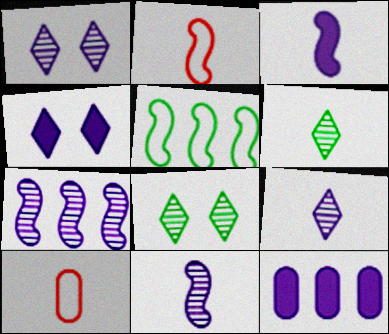[[2, 8, 12], 
[3, 4, 12], 
[3, 6, 10]]